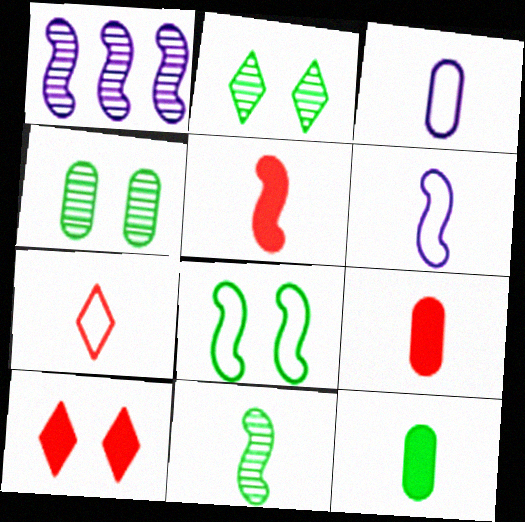[[1, 5, 8], 
[5, 6, 11]]